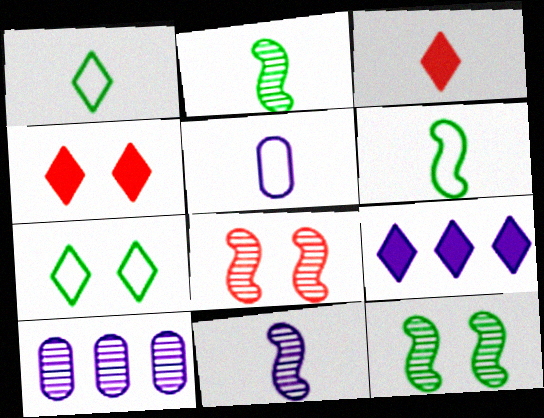[[2, 3, 5], 
[4, 6, 10]]